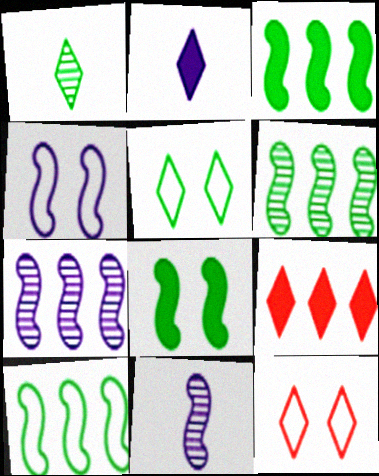[[3, 6, 10]]